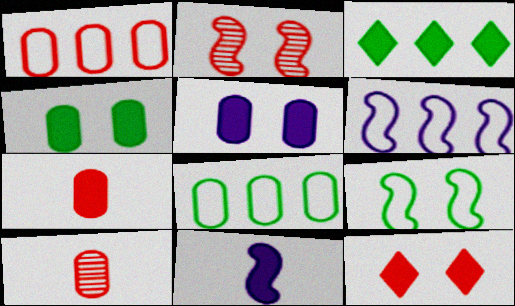[[5, 8, 10]]